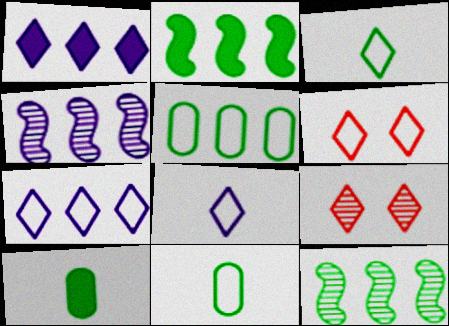[[1, 3, 9], 
[3, 6, 7], 
[4, 6, 10]]